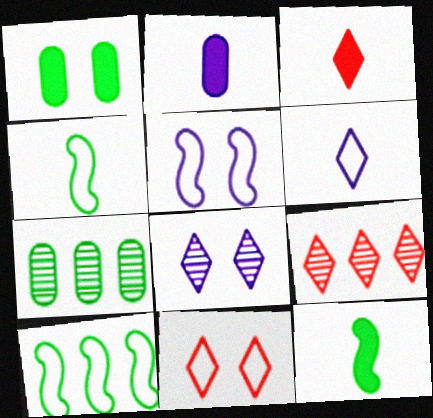[[2, 3, 12], 
[3, 5, 7], 
[3, 9, 11]]